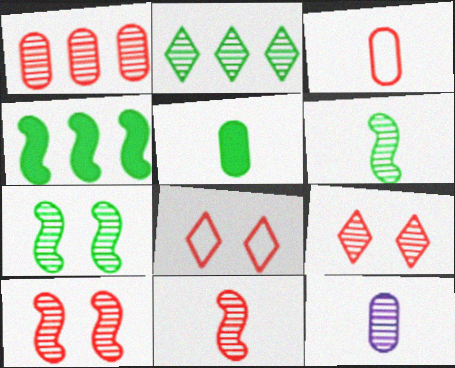[[1, 9, 11], 
[2, 10, 12], 
[3, 5, 12], 
[4, 8, 12]]